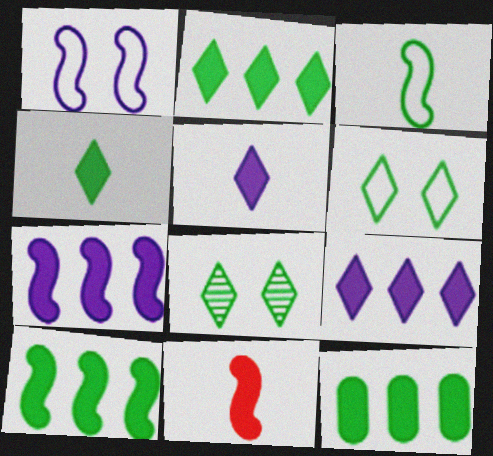[[2, 10, 12], 
[3, 8, 12]]